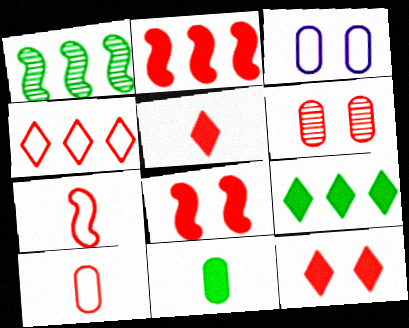[[1, 3, 5]]